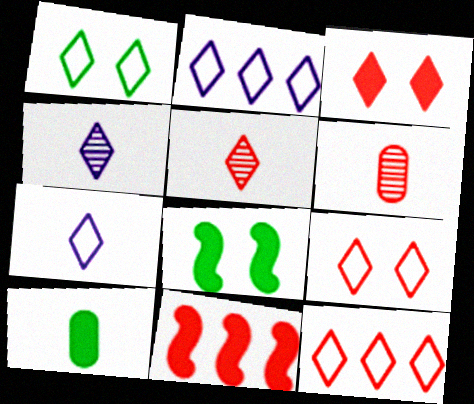[[1, 7, 12], 
[2, 6, 8], 
[3, 5, 12], 
[6, 9, 11]]